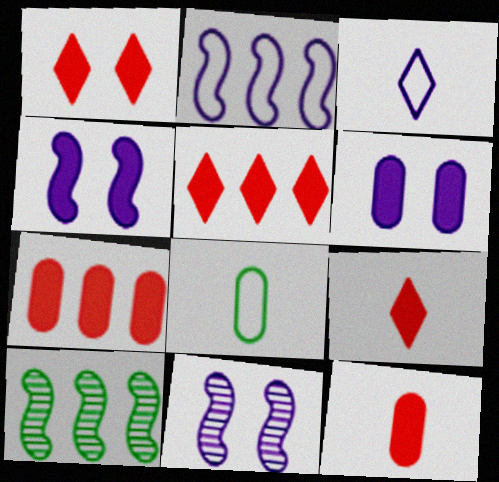[[1, 5, 9], 
[5, 8, 11]]